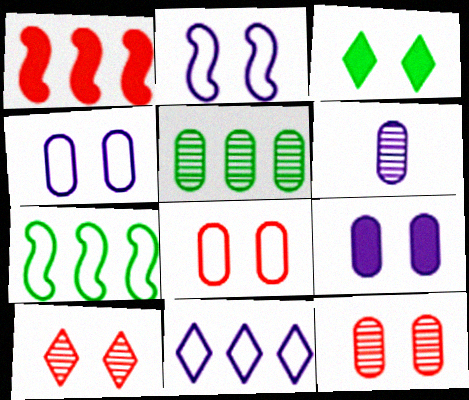[[1, 5, 11], 
[2, 3, 12], 
[5, 6, 12]]